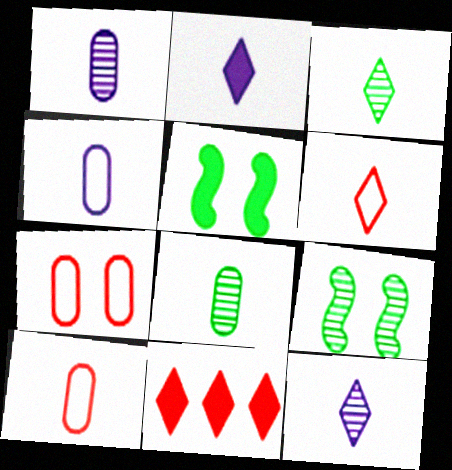[[2, 3, 6], 
[4, 9, 11]]